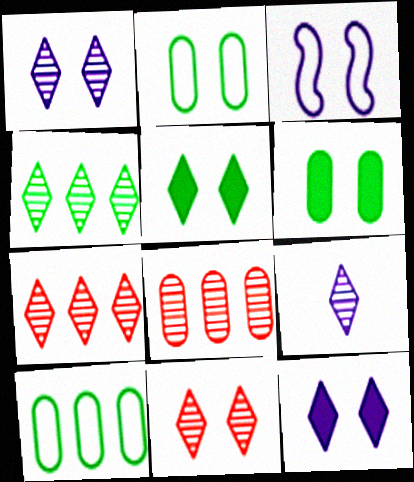[[3, 6, 11], 
[4, 9, 11]]